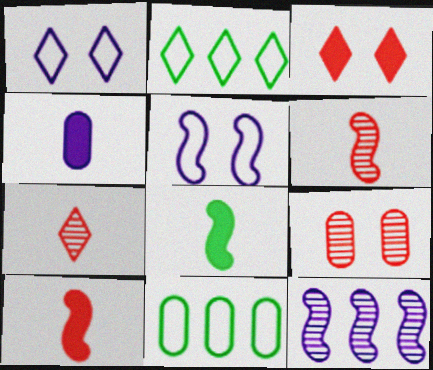[[1, 4, 12], 
[4, 9, 11]]